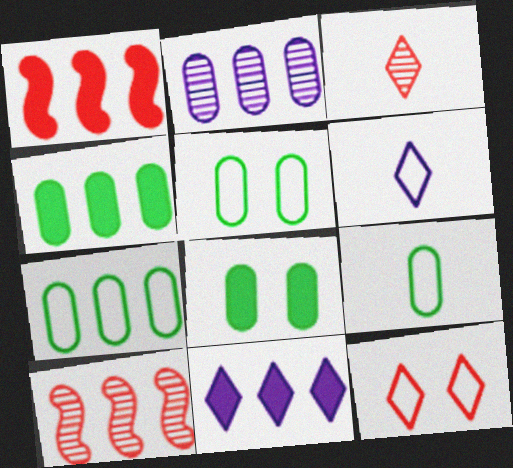[[1, 4, 11], 
[5, 7, 9], 
[6, 8, 10], 
[7, 10, 11]]